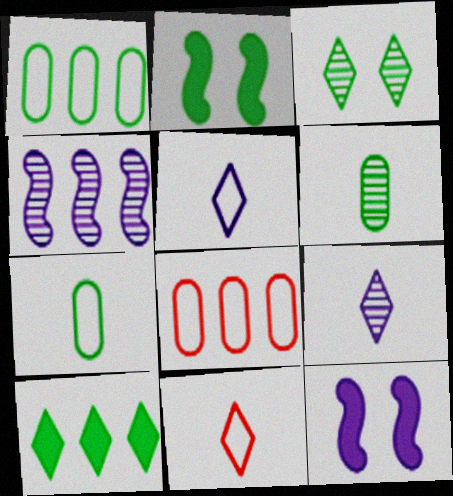[[2, 8, 9], 
[4, 8, 10]]